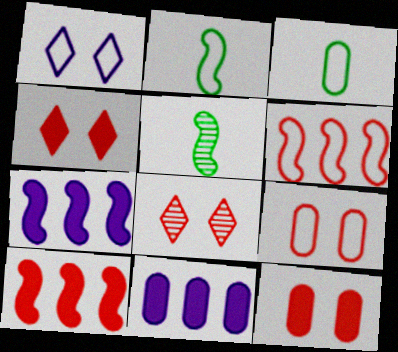[[1, 3, 6], 
[2, 8, 11], 
[3, 7, 8]]